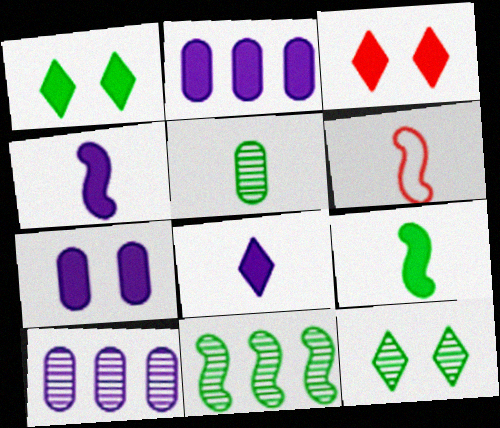[[1, 6, 10], 
[2, 3, 9], 
[2, 6, 12], 
[5, 6, 8], 
[5, 11, 12]]